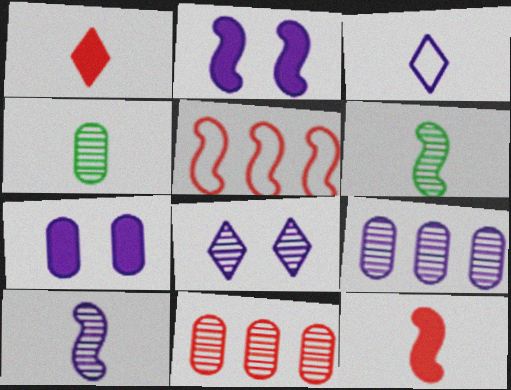[[2, 3, 9], 
[2, 5, 6], 
[3, 4, 12], 
[6, 8, 11], 
[8, 9, 10]]